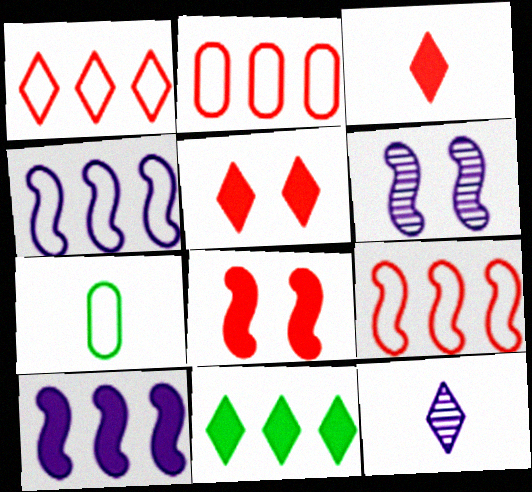[[1, 2, 9]]